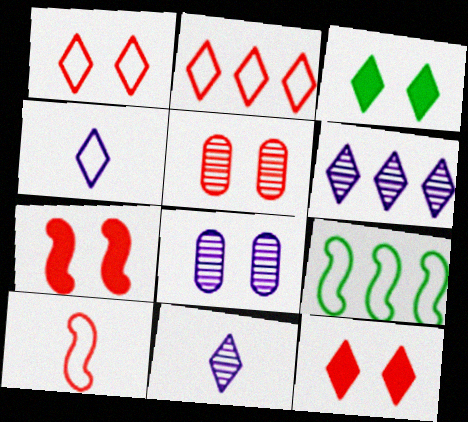[[1, 5, 7], 
[2, 3, 11]]